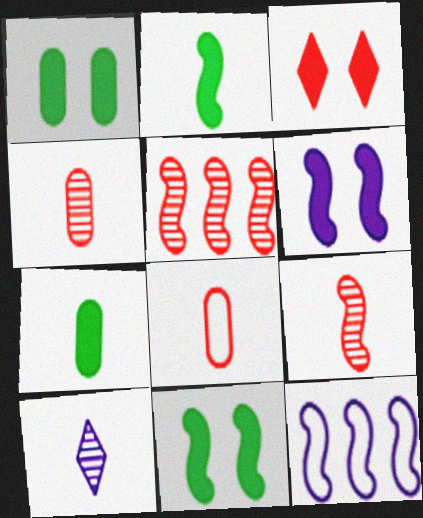[[1, 3, 6], 
[2, 8, 10], 
[3, 5, 8], 
[9, 11, 12]]